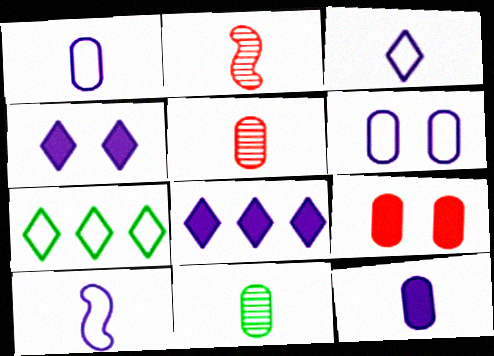[[1, 3, 10]]